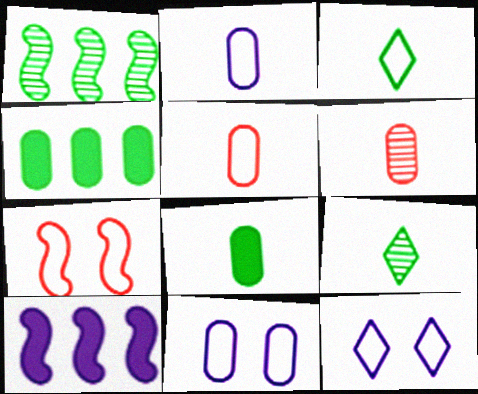[[2, 6, 8], 
[4, 6, 11]]